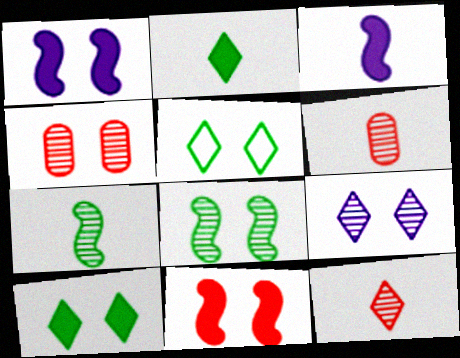[[1, 4, 5], 
[4, 8, 9]]